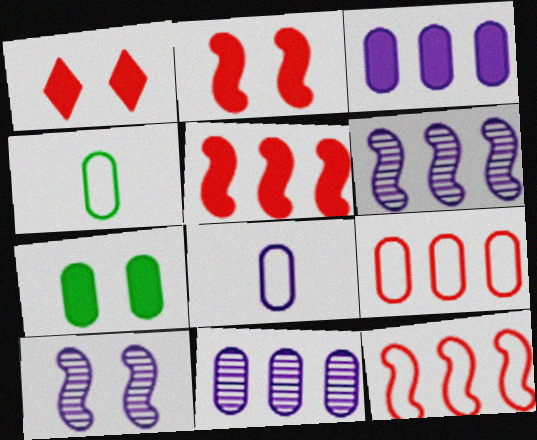[[1, 4, 6]]